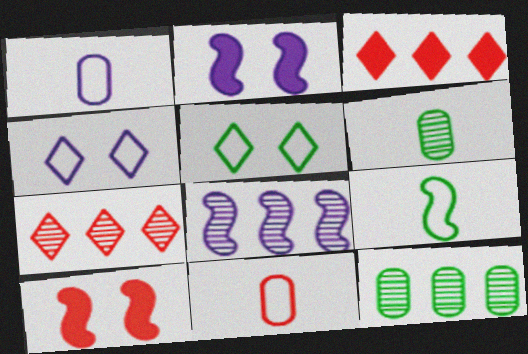[[7, 8, 12], 
[7, 10, 11], 
[8, 9, 10]]